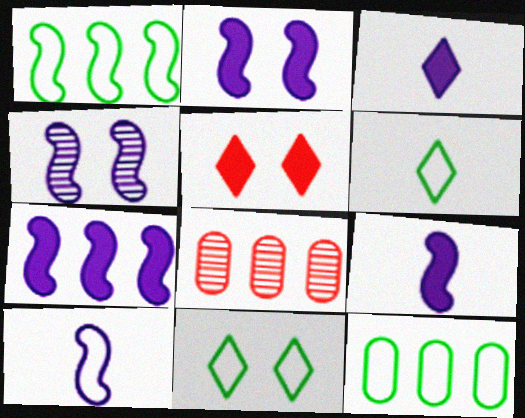[[2, 6, 8], 
[2, 7, 9], 
[4, 7, 10], 
[8, 9, 11]]